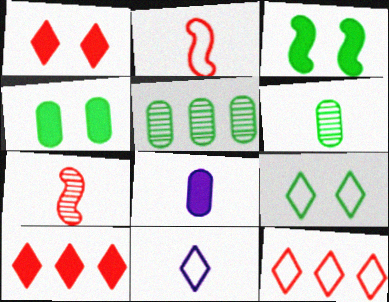[[3, 8, 10], 
[9, 11, 12]]